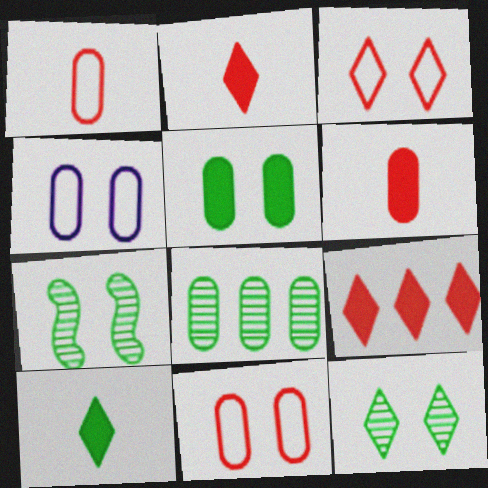[[4, 6, 8]]